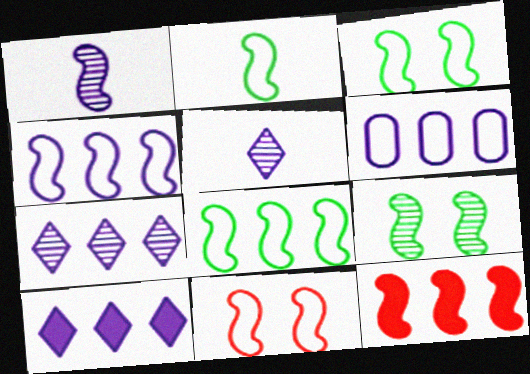[[1, 3, 12], 
[2, 3, 8], 
[2, 4, 11]]